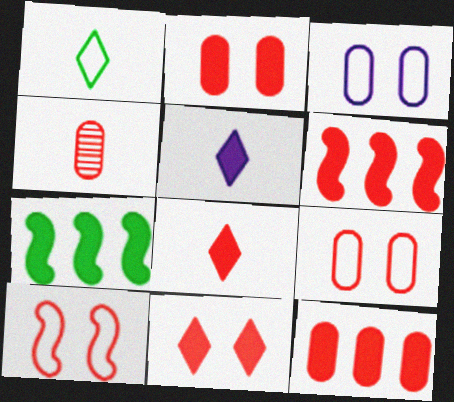[[2, 5, 7], 
[2, 6, 8], 
[4, 9, 12]]